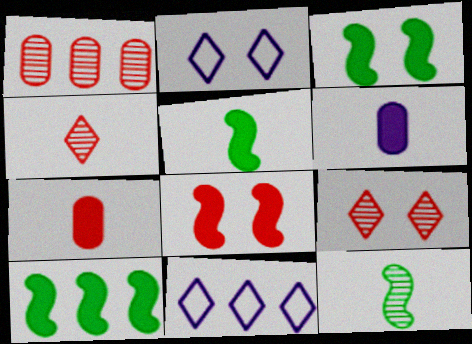[[1, 2, 5], 
[1, 10, 11], 
[3, 5, 10]]